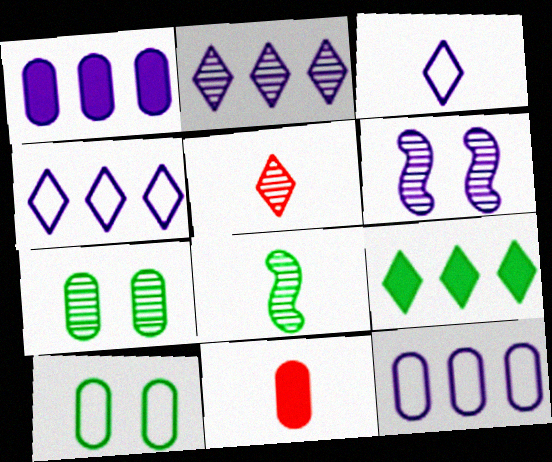[[1, 3, 6], 
[3, 8, 11], 
[7, 11, 12], 
[8, 9, 10]]